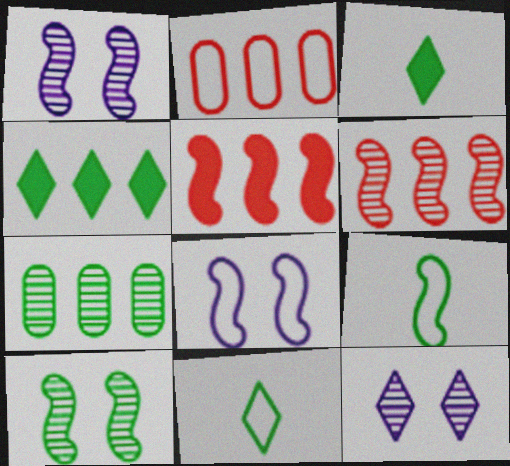[[1, 2, 3], 
[1, 5, 9], 
[2, 8, 11]]